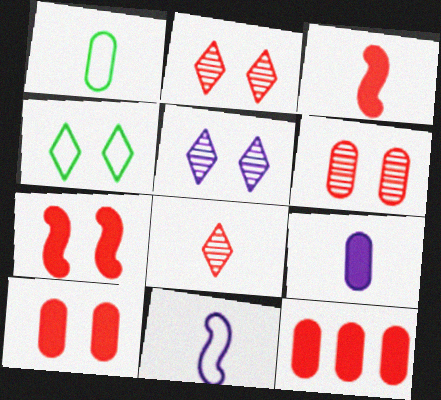[]